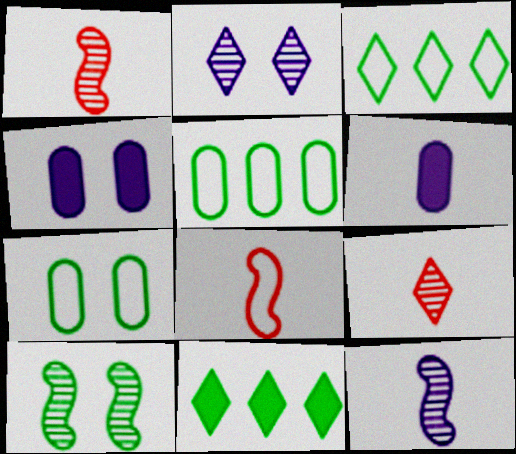[[1, 3, 4]]